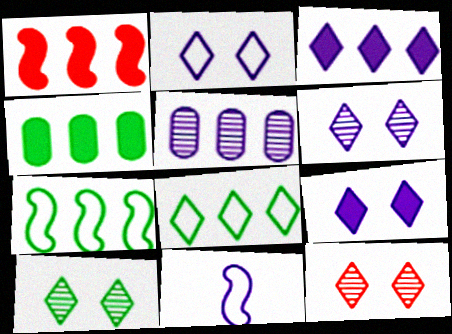[[1, 3, 4], 
[1, 5, 8], 
[2, 6, 9], 
[4, 11, 12], 
[5, 9, 11], 
[6, 10, 12]]